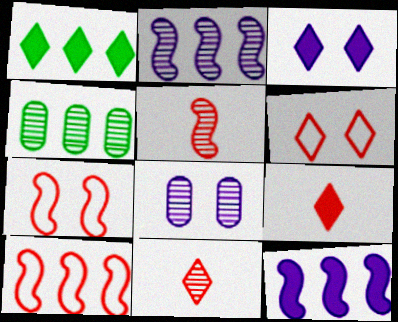[[1, 3, 9]]